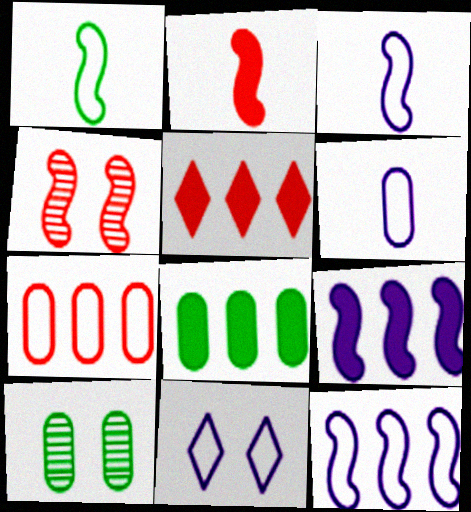[[1, 4, 9], 
[1, 7, 11], 
[3, 5, 10], 
[5, 8, 9], 
[6, 11, 12]]